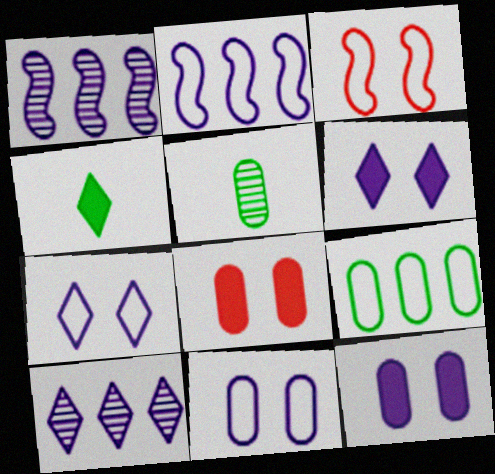[]